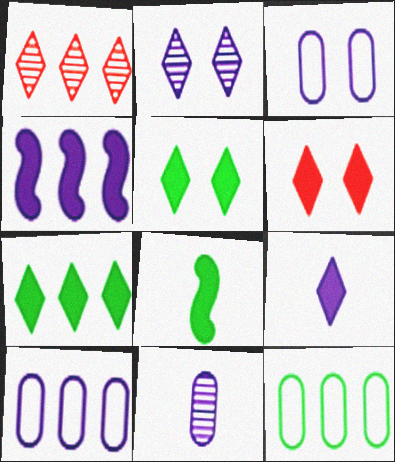[[1, 3, 8], 
[1, 4, 12], 
[6, 7, 9]]